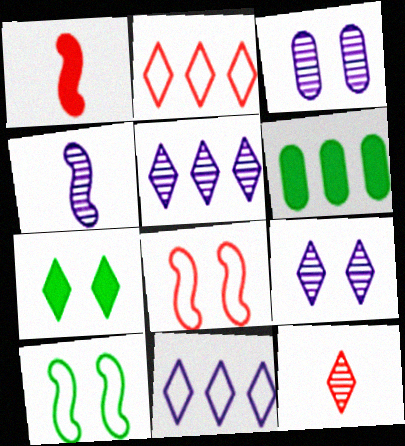[[3, 4, 5], 
[3, 7, 8], 
[7, 11, 12]]